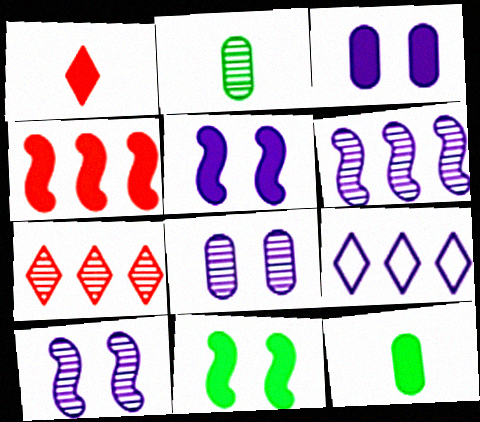[[2, 7, 10]]